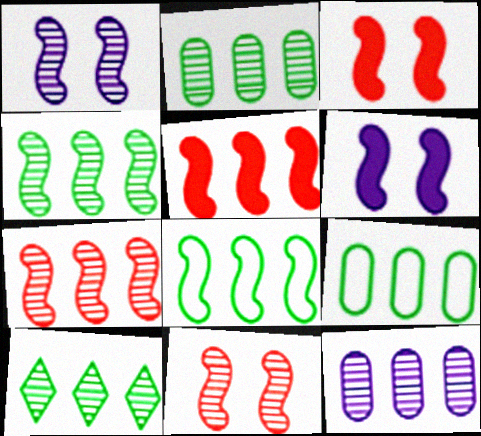[[2, 4, 10], 
[7, 10, 12]]